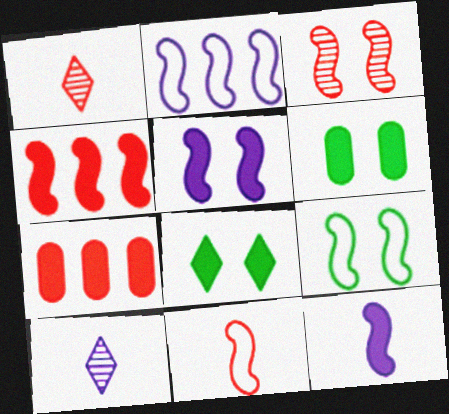[[1, 2, 6], 
[2, 9, 11], 
[3, 4, 11], 
[3, 5, 9], 
[7, 8, 12], 
[7, 9, 10]]